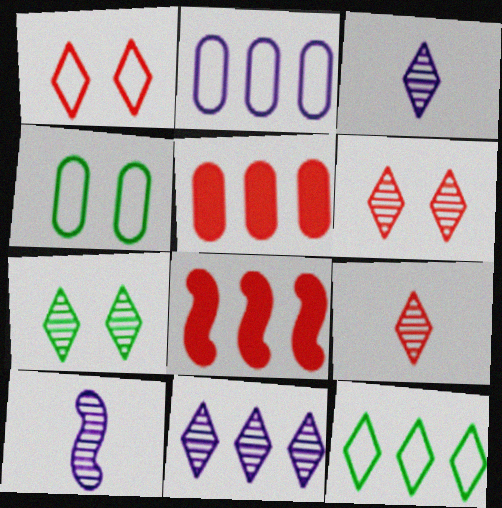[[3, 4, 8], 
[7, 9, 11]]